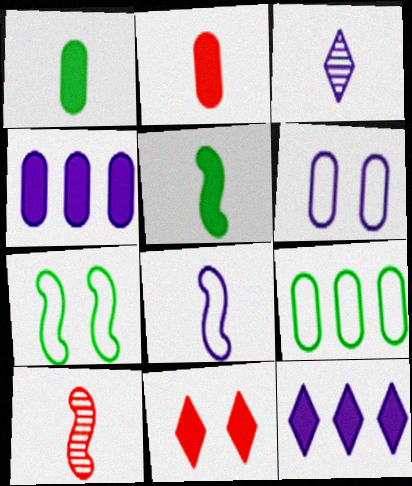[[4, 5, 11], 
[5, 8, 10]]